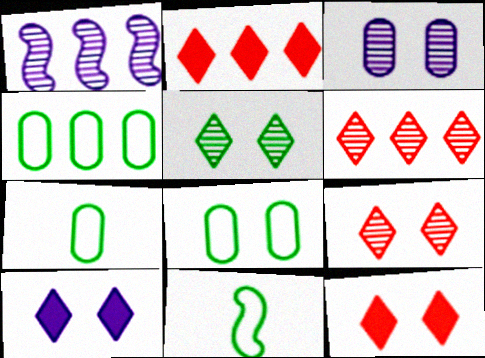[[1, 2, 4], 
[1, 7, 12], 
[2, 3, 11], 
[4, 7, 8]]